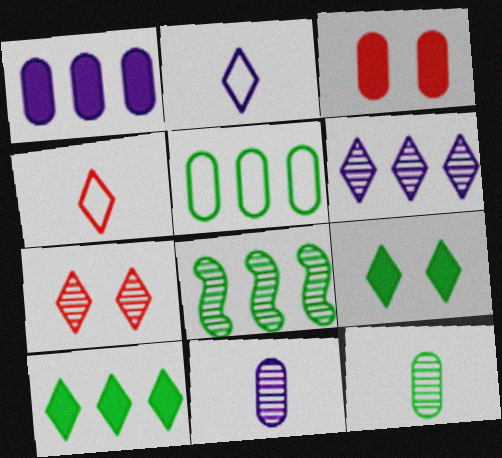[[2, 3, 8], 
[2, 7, 10], 
[3, 5, 11], 
[4, 6, 9], 
[5, 8, 10], 
[7, 8, 11]]